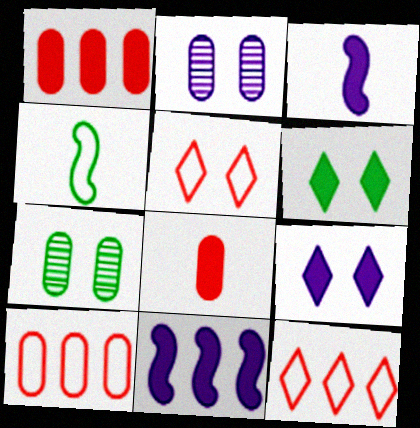[[1, 3, 6], 
[3, 7, 12], 
[6, 8, 11]]